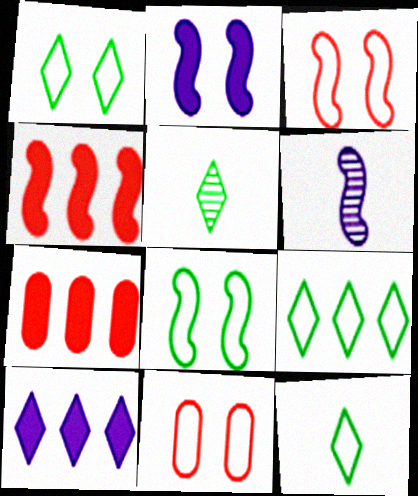[[1, 6, 7], 
[1, 9, 12], 
[4, 6, 8]]